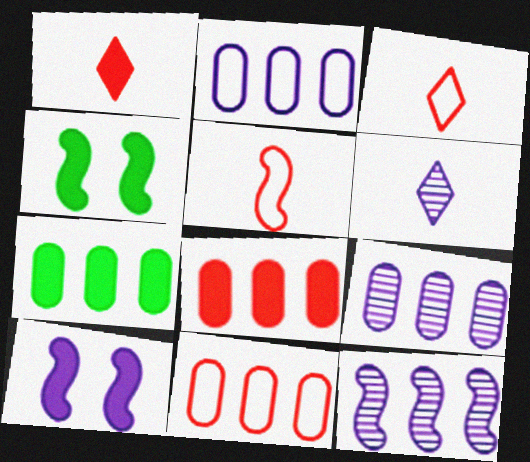[[1, 7, 10], 
[2, 6, 10], 
[3, 4, 9], 
[4, 5, 12], 
[4, 6, 11], 
[7, 9, 11]]